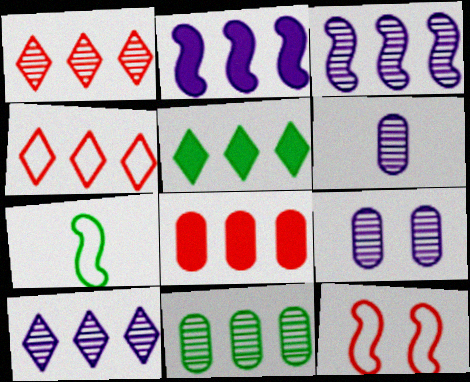[[1, 3, 11], 
[2, 4, 11], 
[2, 5, 8], 
[4, 5, 10], 
[5, 6, 12]]